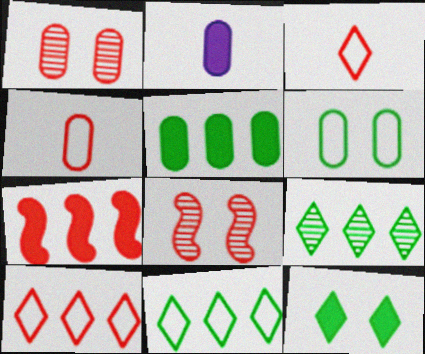[[1, 3, 7], 
[2, 7, 12], 
[2, 8, 11]]